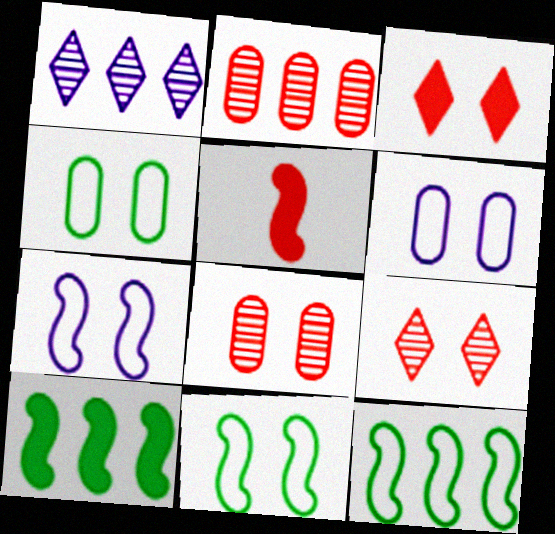[[1, 4, 5]]